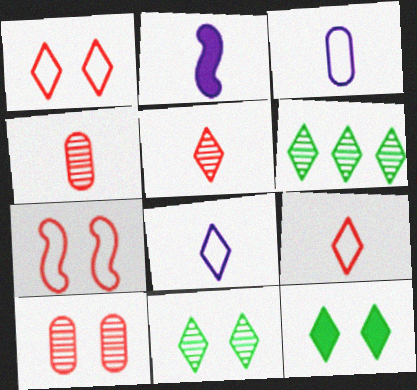[]